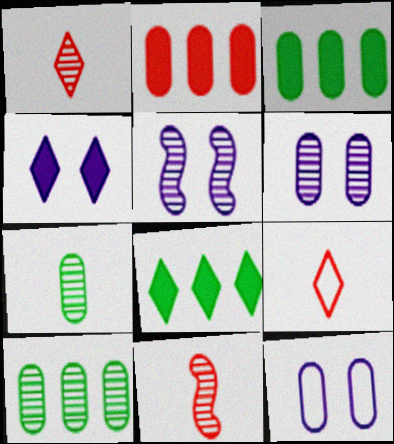[[1, 5, 10], 
[2, 7, 12], 
[3, 5, 9], 
[4, 5, 12], 
[8, 11, 12]]